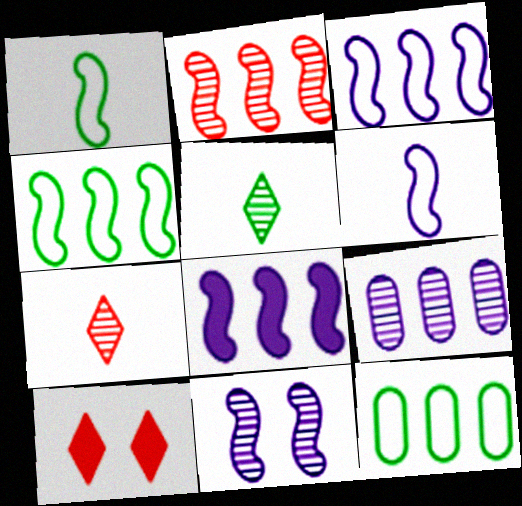[[1, 9, 10], 
[2, 4, 8], 
[6, 8, 11]]